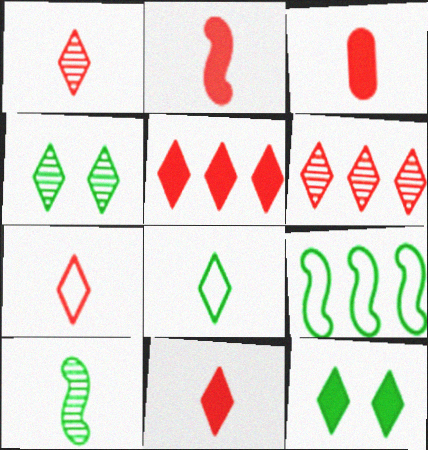[[1, 7, 11], 
[2, 3, 11]]